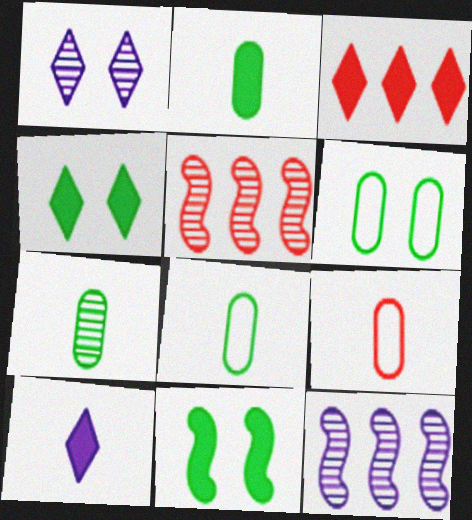[[1, 5, 7], 
[2, 7, 8], 
[3, 4, 10], 
[4, 9, 12], 
[5, 6, 10]]